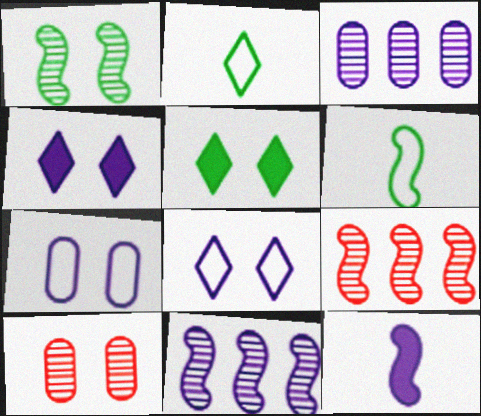[[3, 8, 12]]